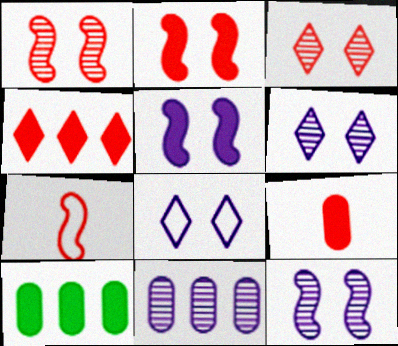[[2, 4, 9], 
[6, 7, 10]]